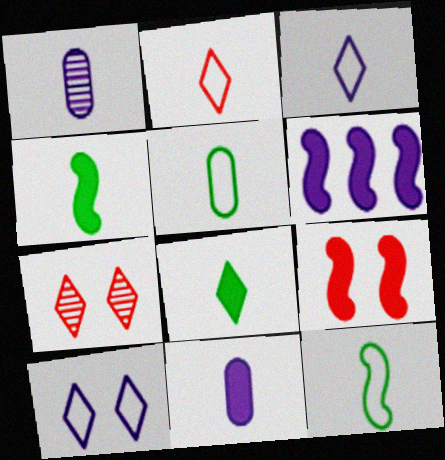[[1, 2, 4], 
[1, 6, 10], 
[4, 6, 9], 
[5, 6, 7]]